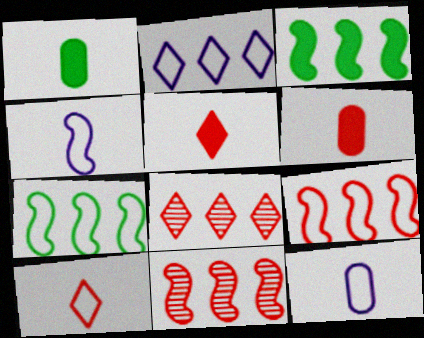[]